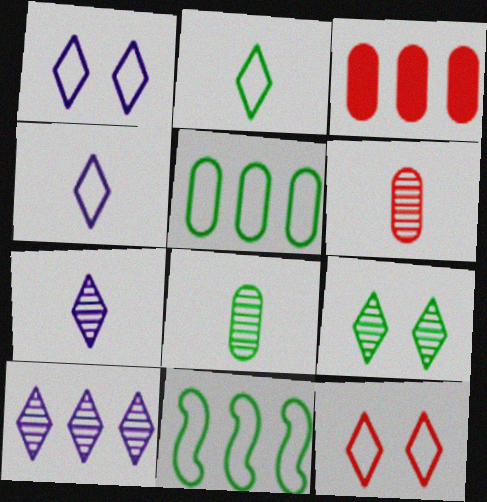[[3, 10, 11]]